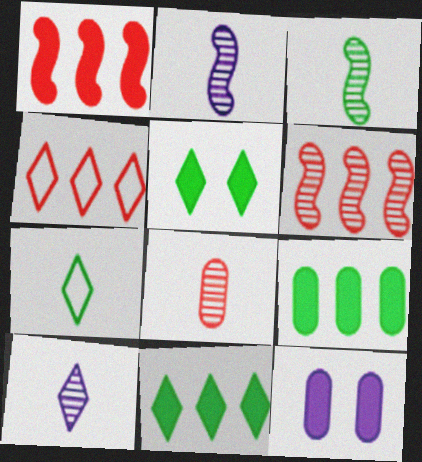[[3, 4, 12], 
[3, 8, 10], 
[4, 5, 10], 
[6, 7, 12]]